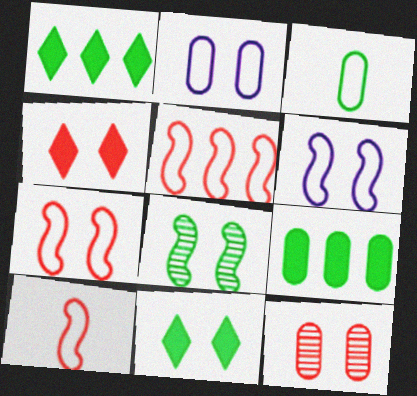[[1, 3, 8], 
[2, 4, 8], 
[4, 7, 12], 
[5, 7, 10], 
[6, 11, 12]]